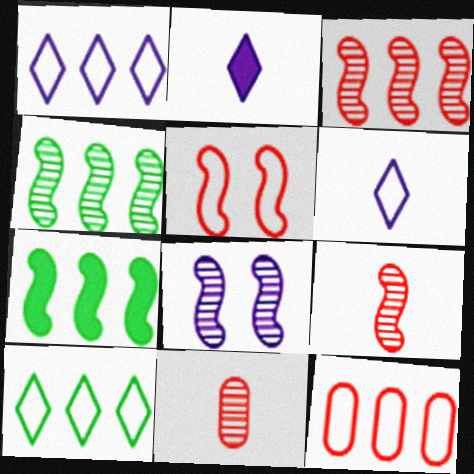[[4, 8, 9]]